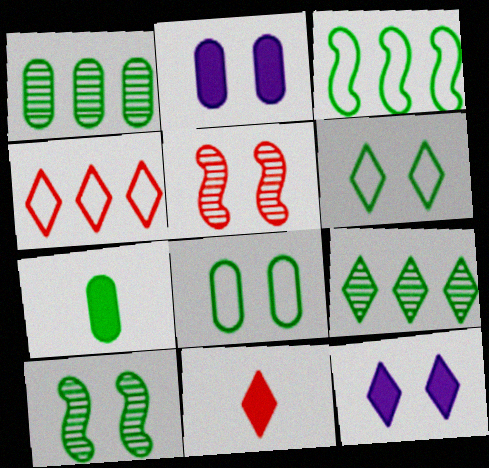[[1, 7, 8], 
[2, 5, 6], 
[5, 8, 12]]